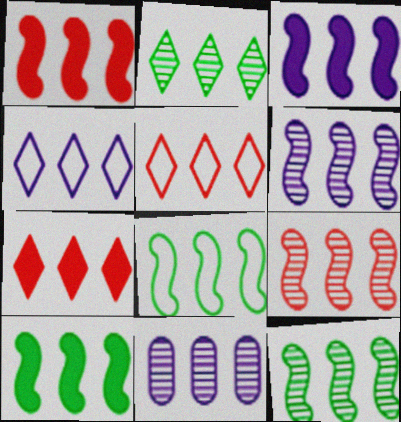[[1, 3, 10], 
[1, 6, 8], 
[2, 4, 7], 
[2, 9, 11], 
[3, 4, 11], 
[3, 8, 9], 
[5, 10, 11], 
[6, 9, 12], 
[7, 8, 11], 
[8, 10, 12]]